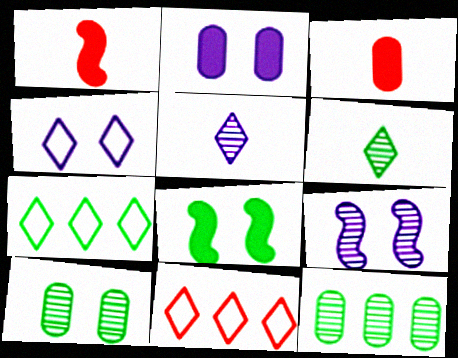[[1, 4, 12], 
[2, 4, 9], 
[3, 7, 9]]